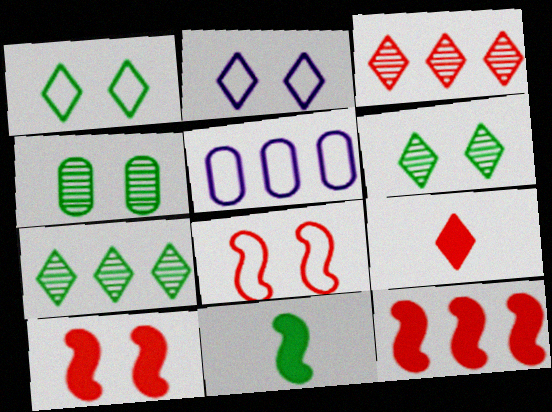[[2, 4, 10], 
[2, 7, 9], 
[5, 7, 12]]